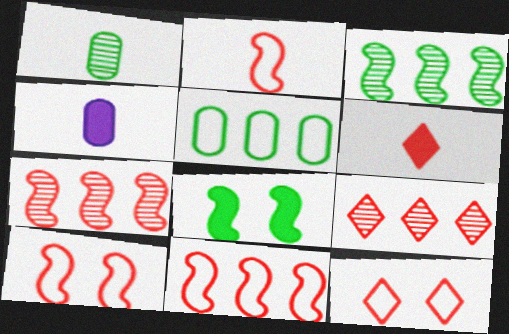[[2, 10, 11], 
[3, 4, 12], 
[6, 9, 12]]